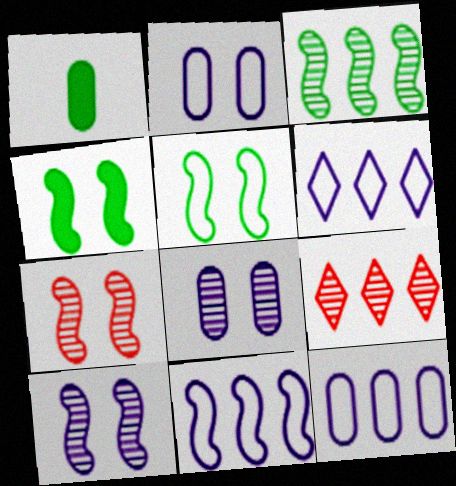[[1, 6, 7], 
[6, 11, 12]]